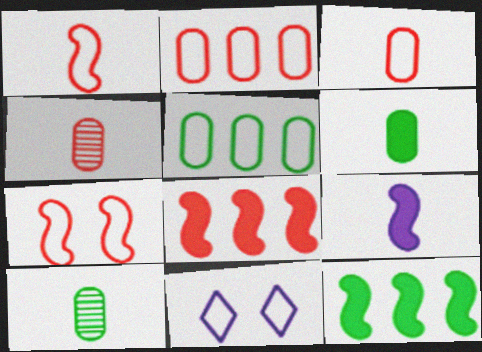[[1, 5, 11], 
[4, 11, 12], 
[8, 10, 11]]